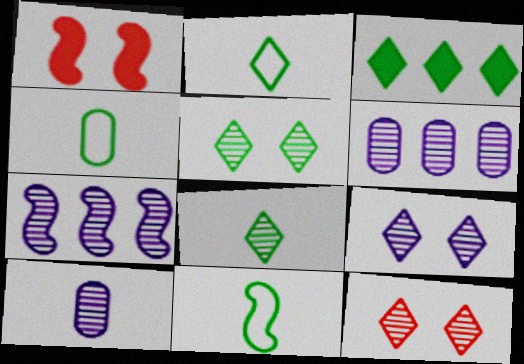[[1, 2, 6], 
[1, 7, 11], 
[2, 3, 5], 
[2, 4, 11], 
[5, 9, 12], 
[7, 9, 10]]